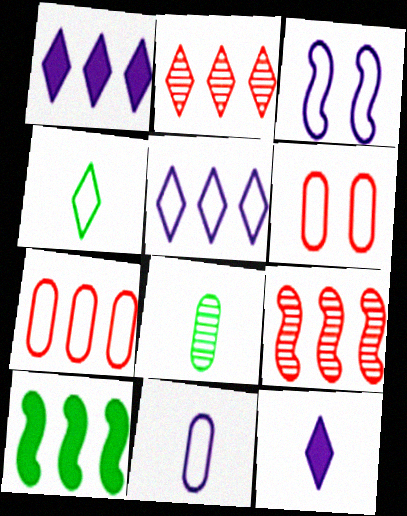[[3, 4, 7], 
[3, 5, 11]]